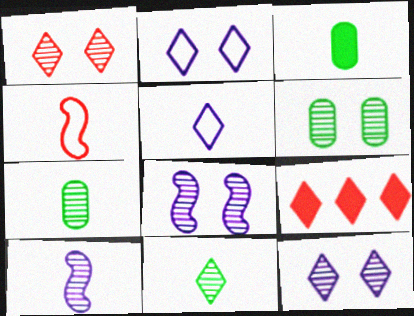[[1, 6, 8], 
[2, 9, 11]]